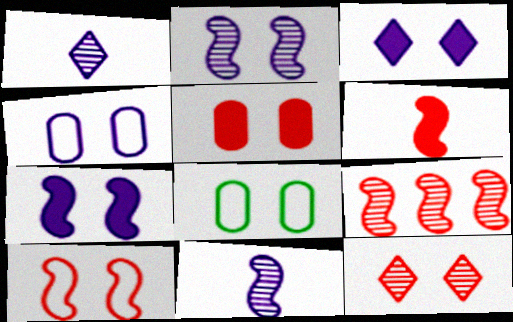[[2, 3, 4], 
[5, 10, 12], 
[6, 9, 10], 
[7, 8, 12]]